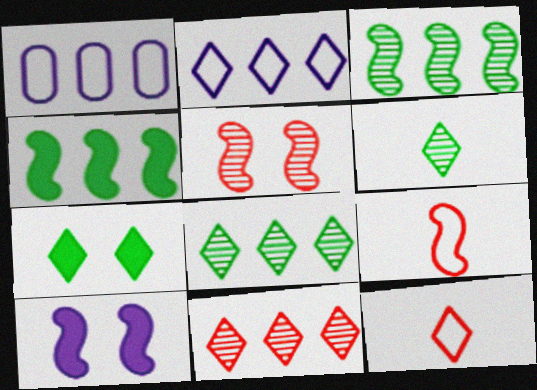[[1, 4, 11], 
[3, 9, 10]]